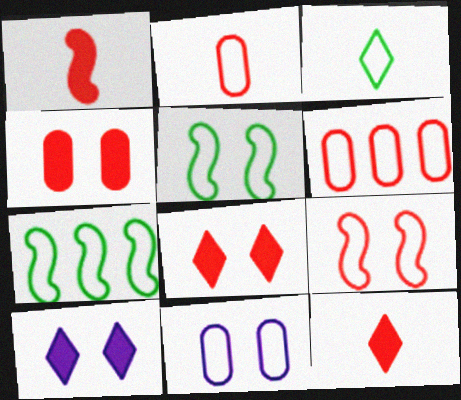[]